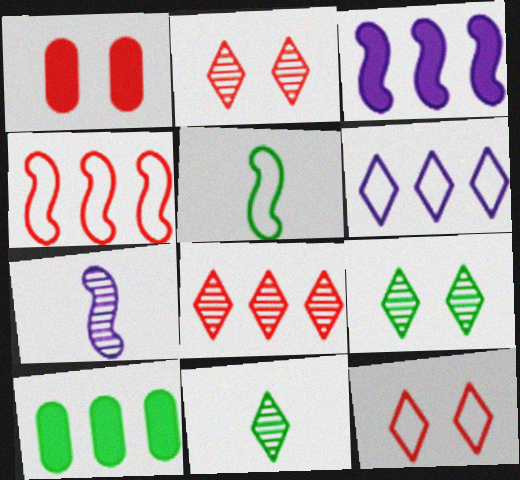[[5, 9, 10], 
[7, 10, 12]]